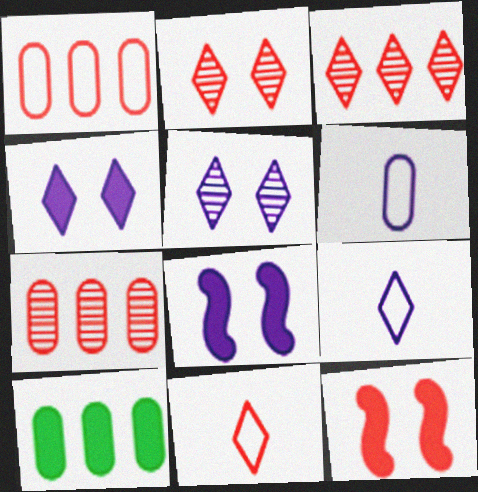[[7, 11, 12]]